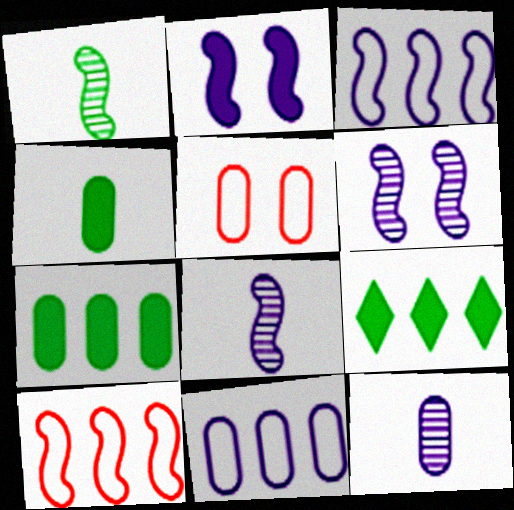[[1, 2, 10], 
[2, 3, 8], 
[5, 7, 12], 
[5, 8, 9]]